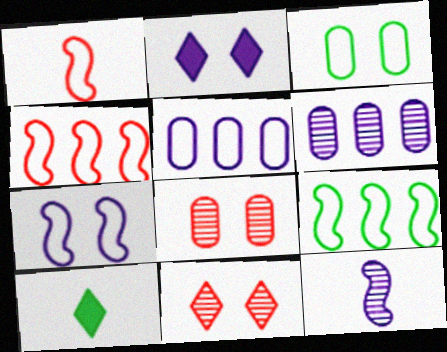[[1, 7, 9], 
[2, 5, 12]]